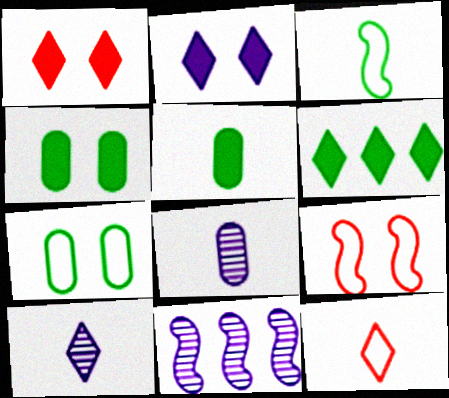[[4, 11, 12], 
[6, 8, 9]]